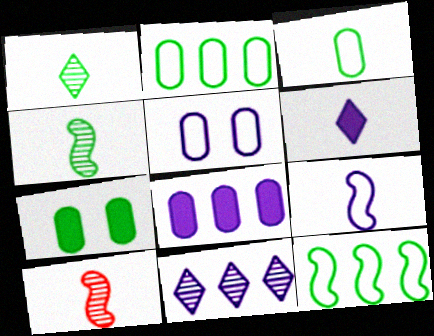[[1, 7, 12], 
[3, 6, 10]]